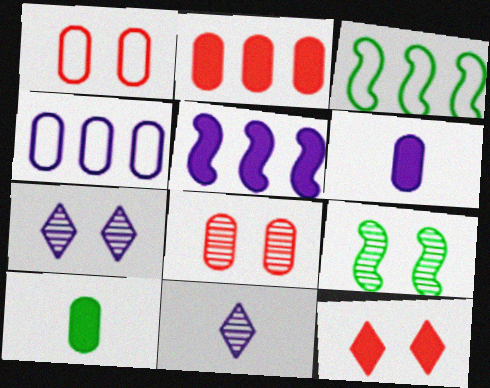[[4, 8, 10], 
[5, 10, 12], 
[7, 8, 9]]